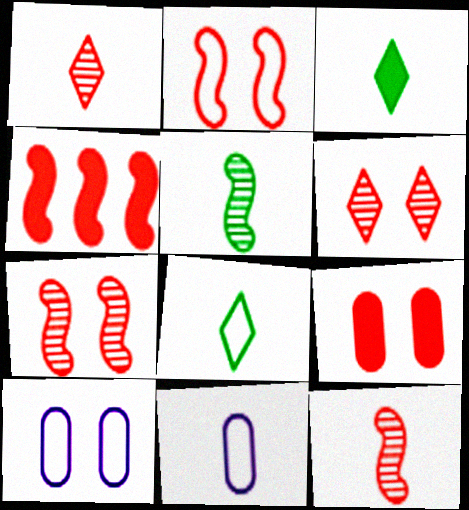[[2, 4, 12], 
[2, 6, 9], 
[3, 11, 12]]